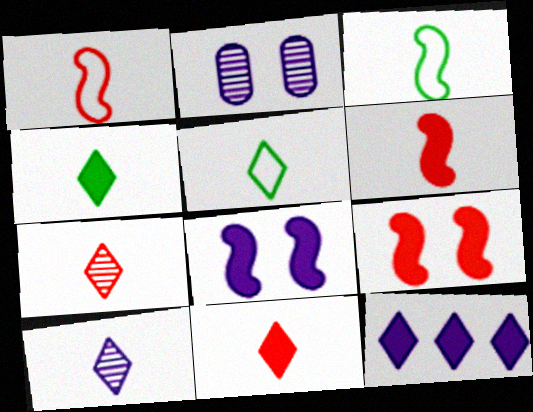[[5, 10, 11]]